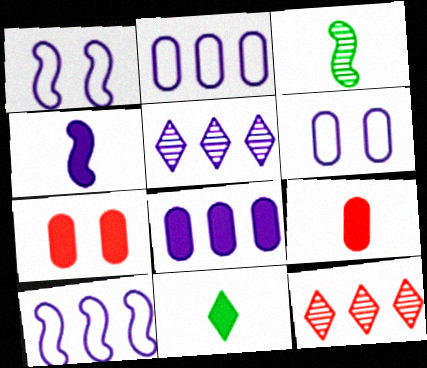[[4, 5, 6], 
[4, 9, 11], 
[5, 8, 10]]